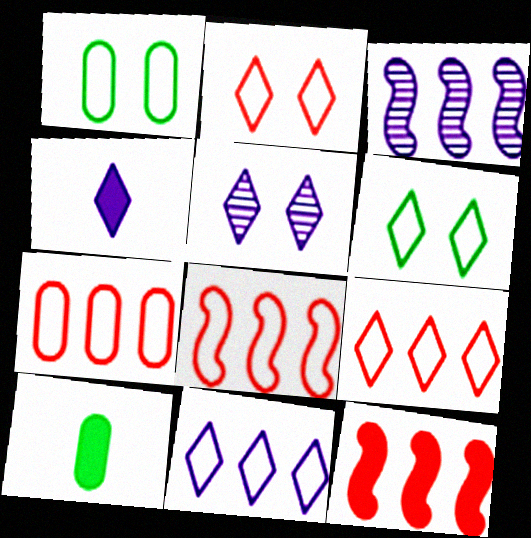[[2, 3, 10], 
[4, 5, 11], 
[5, 8, 10], 
[7, 8, 9]]